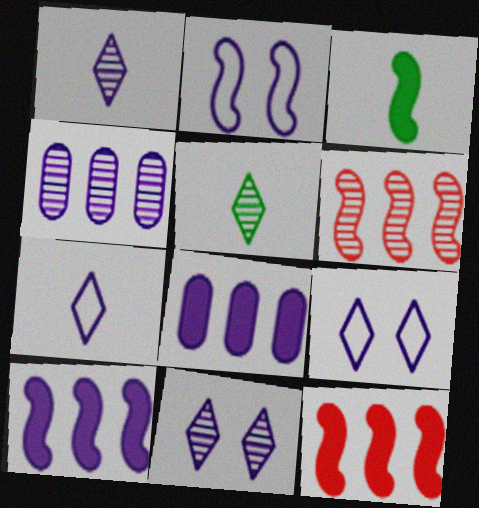[[1, 2, 8], 
[2, 3, 6]]